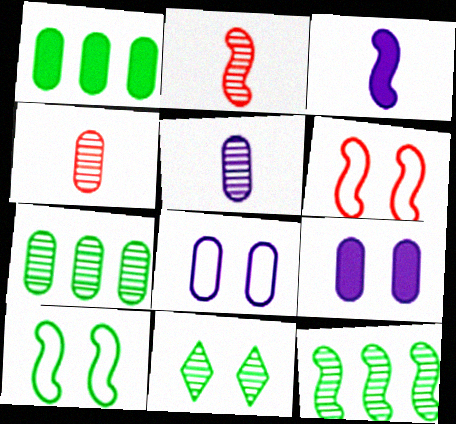[[1, 4, 8], 
[3, 6, 12], 
[6, 9, 11]]